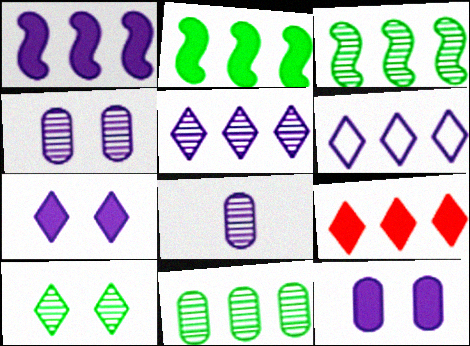[]